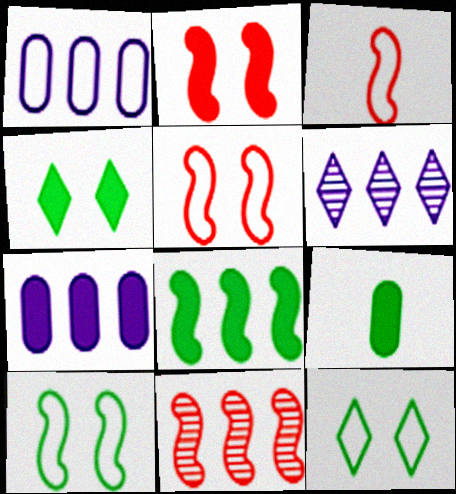[[1, 3, 12], 
[2, 3, 11], 
[4, 8, 9], 
[5, 6, 9]]